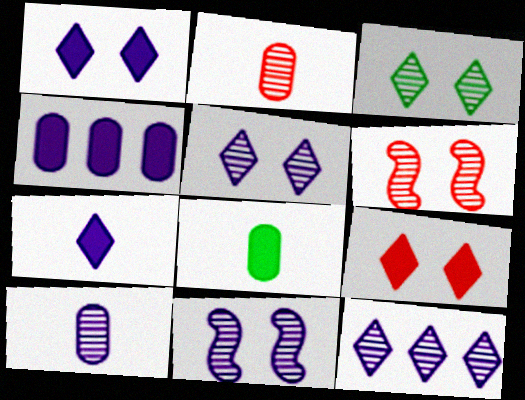[[10, 11, 12]]